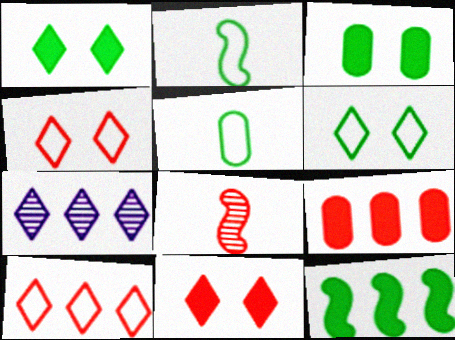[[4, 8, 9]]